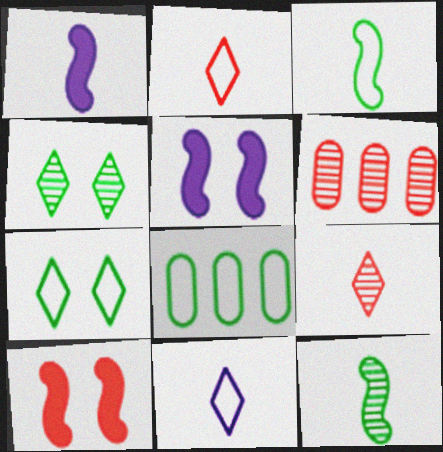[[1, 6, 7], 
[2, 6, 10], 
[3, 7, 8], 
[5, 8, 9]]